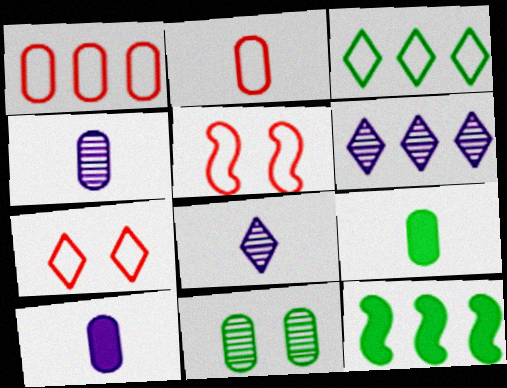[[1, 6, 12], 
[1, 10, 11], 
[2, 4, 9], 
[4, 7, 12], 
[5, 6, 9]]